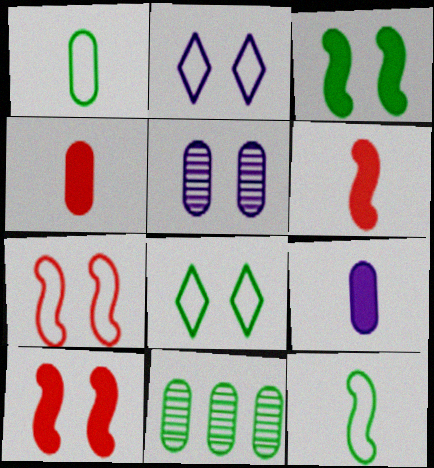[[2, 6, 11], 
[5, 8, 10]]